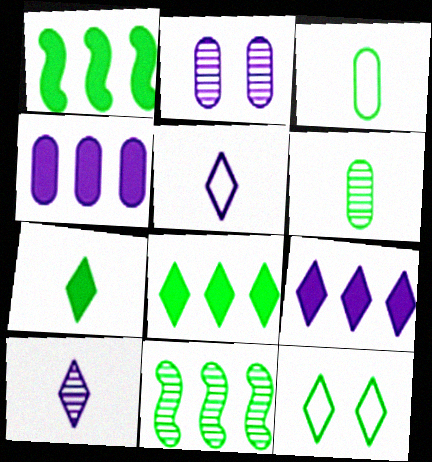[[1, 6, 12]]